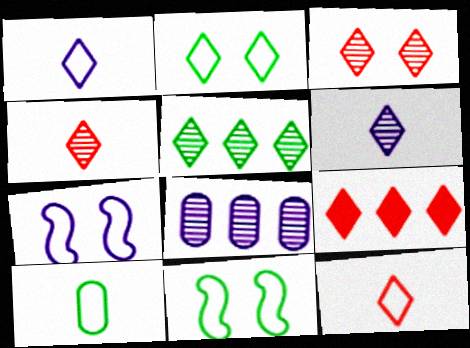[[2, 6, 9], 
[3, 5, 6], 
[3, 9, 12]]